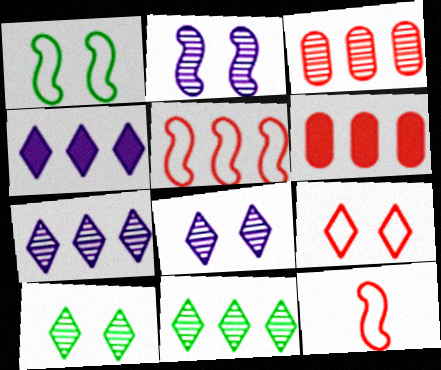[]